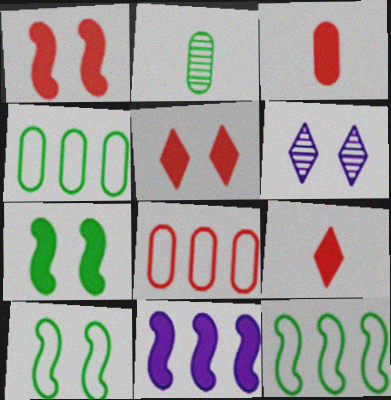[[3, 6, 12]]